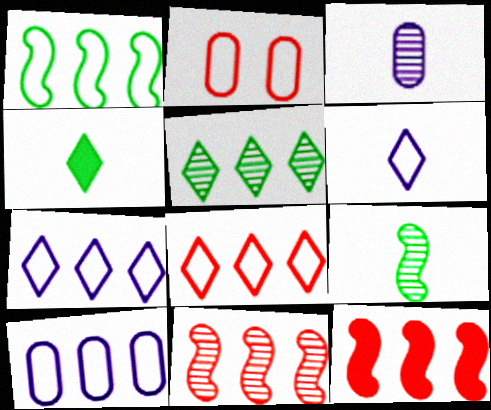[[1, 2, 6], 
[1, 8, 10], 
[5, 10, 12]]